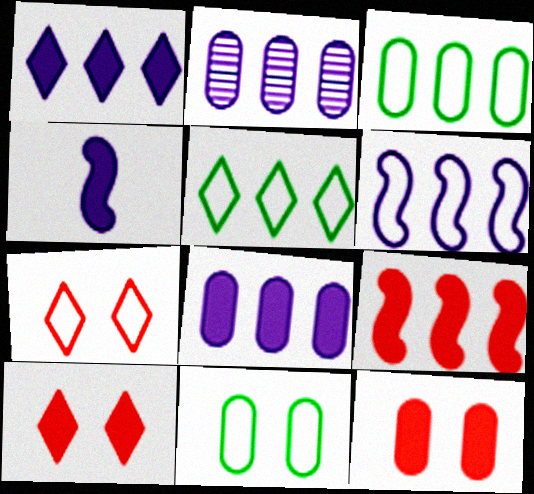[[1, 2, 6], 
[2, 5, 9]]